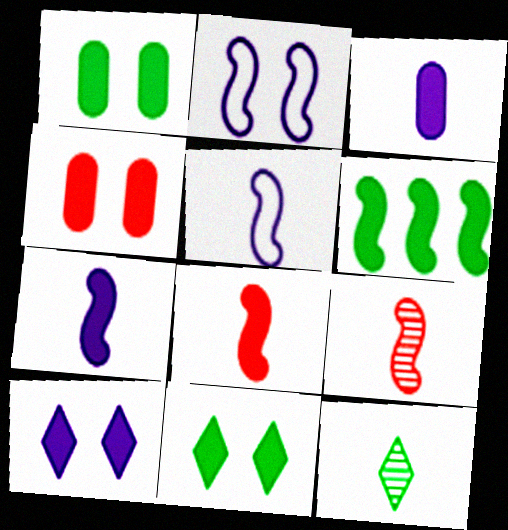[[2, 6, 9]]